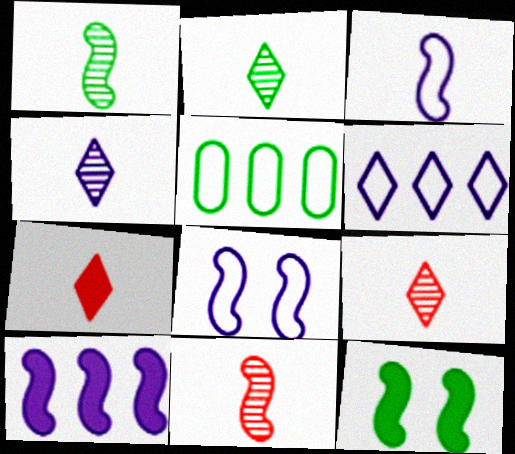[[2, 4, 9], 
[2, 5, 12]]